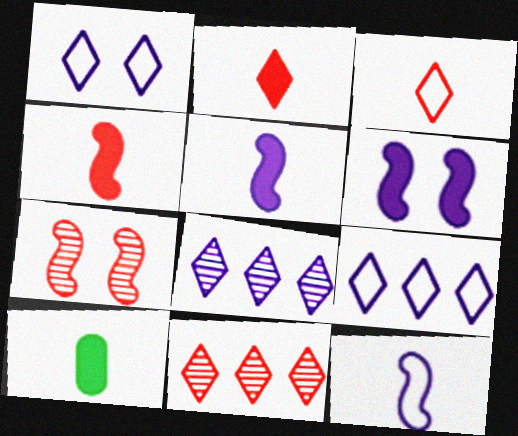[[2, 5, 10], 
[7, 9, 10]]